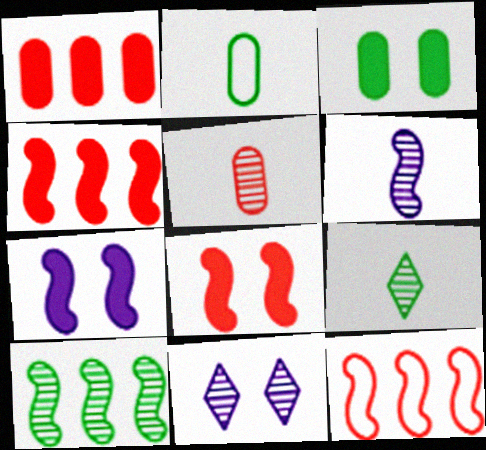[[2, 4, 11], 
[5, 6, 9], 
[5, 10, 11]]